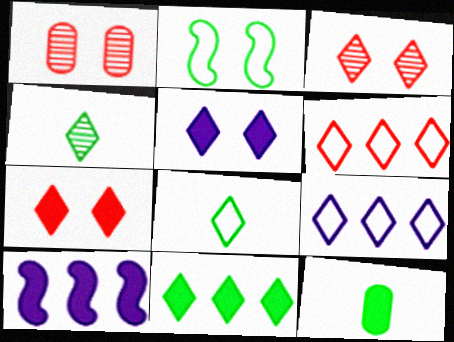[[1, 2, 5], 
[1, 8, 10], 
[4, 5, 6], 
[4, 7, 9], 
[7, 10, 12]]